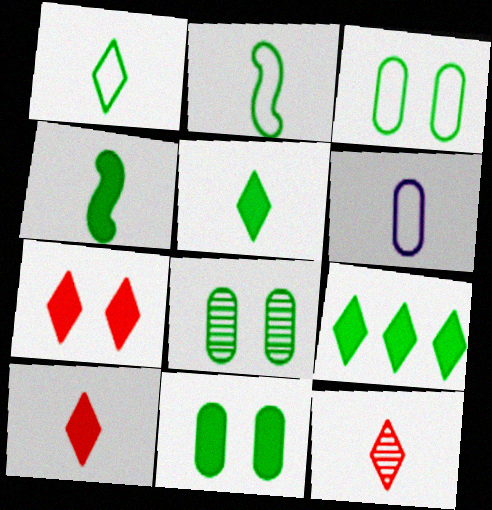[[2, 8, 9], 
[3, 8, 11], 
[4, 6, 12], 
[4, 9, 11]]